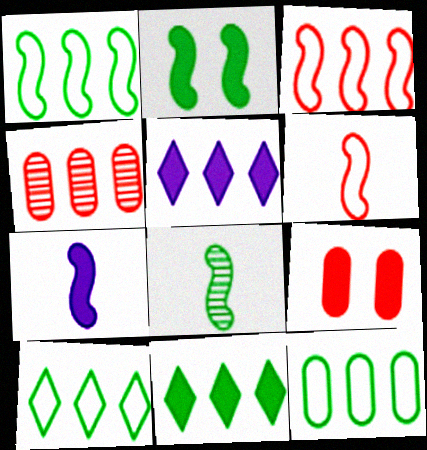[[1, 2, 8], 
[1, 4, 5], 
[1, 10, 12], 
[6, 7, 8], 
[7, 9, 11]]